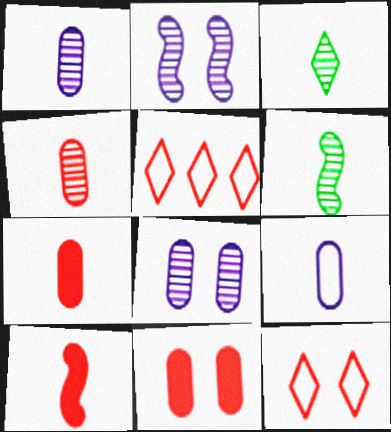[[3, 9, 10]]